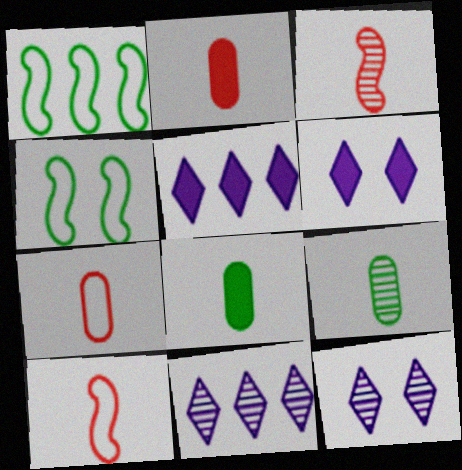[[1, 2, 12], 
[2, 4, 11]]